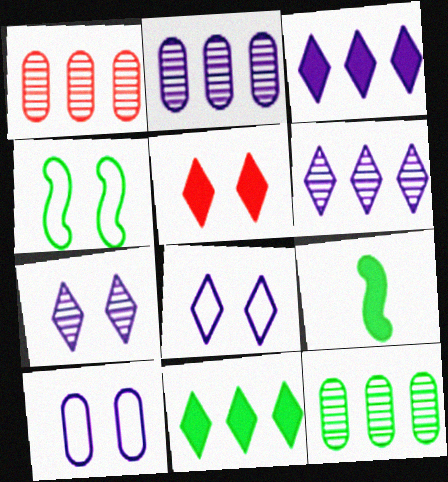[[1, 2, 12], 
[1, 8, 9]]